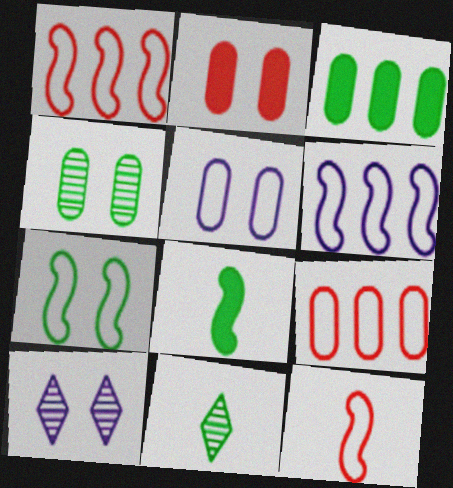[[2, 4, 5], 
[2, 6, 11], 
[2, 7, 10], 
[3, 7, 11], 
[3, 10, 12], 
[6, 7, 12], 
[8, 9, 10]]